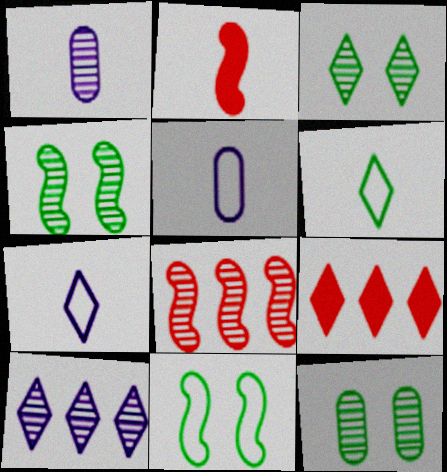[[1, 2, 6], 
[1, 3, 8], 
[1, 9, 11], 
[3, 4, 12], 
[3, 7, 9], 
[4, 5, 9]]